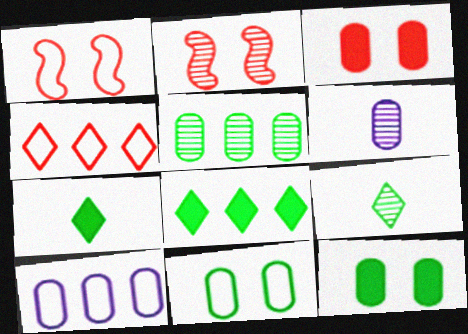[[1, 6, 8], 
[2, 7, 10]]